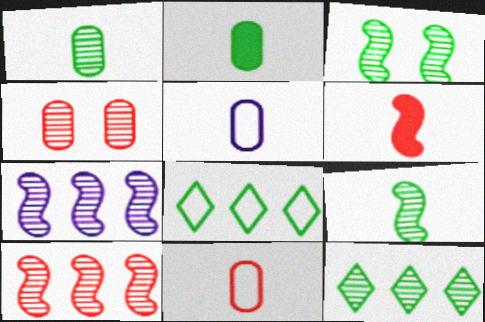[[1, 3, 12], 
[2, 3, 8]]